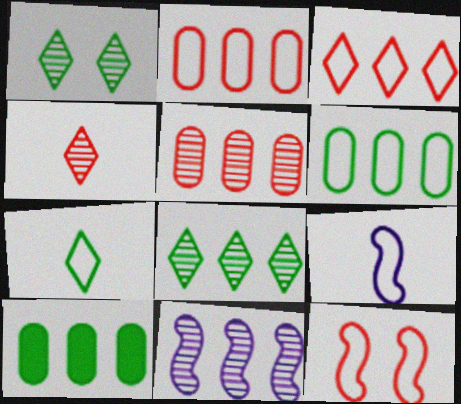[[3, 10, 11], 
[5, 8, 11]]